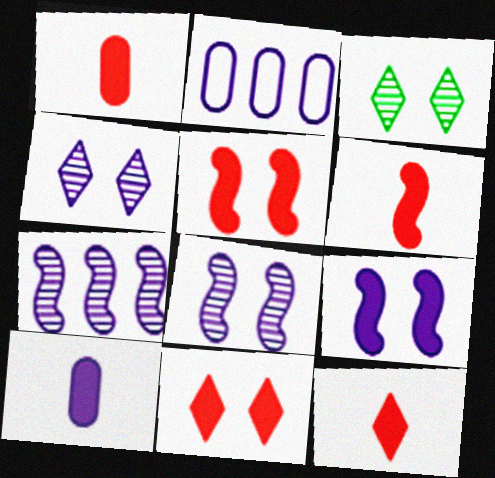[[1, 6, 12], 
[2, 3, 6]]